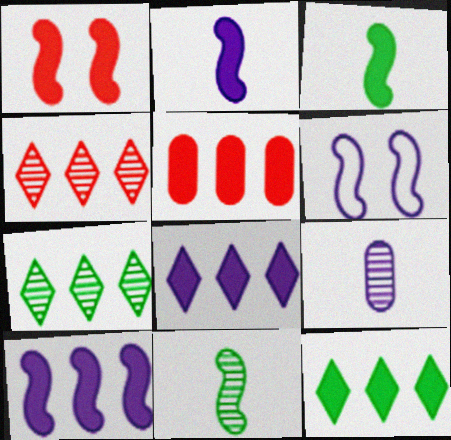[[1, 3, 10], 
[5, 10, 12], 
[6, 8, 9]]